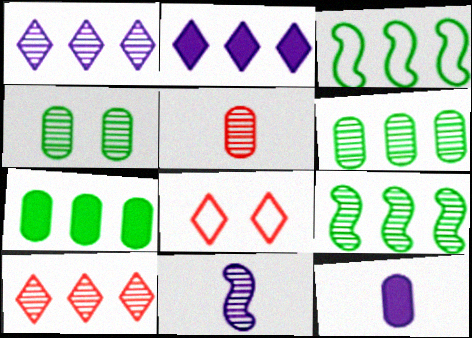[[4, 10, 11], 
[7, 8, 11], 
[8, 9, 12]]